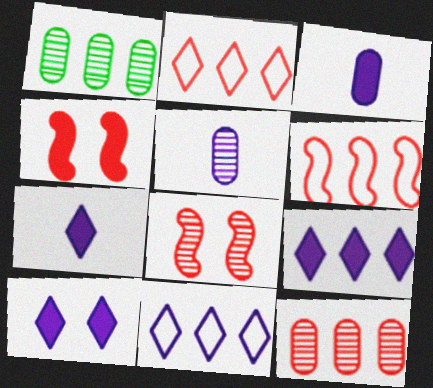[[1, 6, 9], 
[7, 9, 10]]